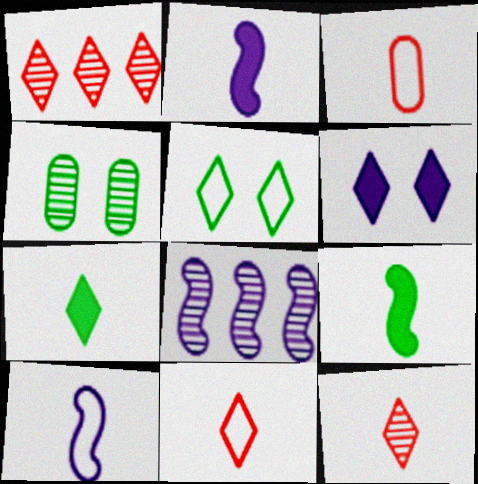[[4, 8, 12]]